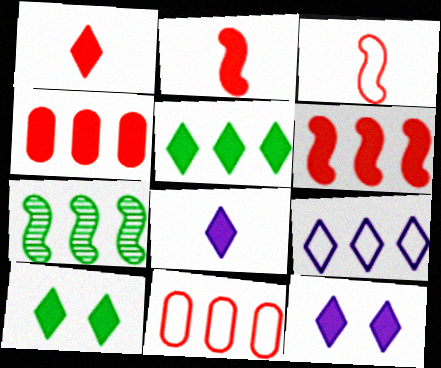[[1, 5, 12], 
[4, 7, 9]]